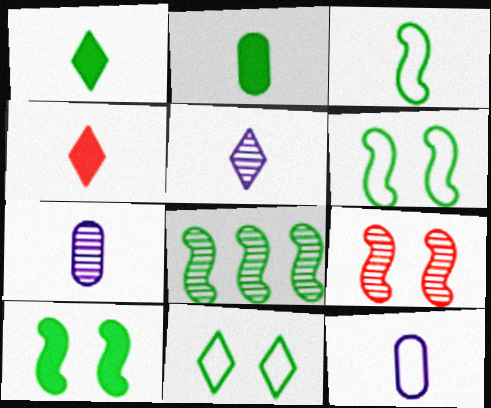[[2, 8, 11], 
[3, 4, 7], 
[3, 8, 10]]